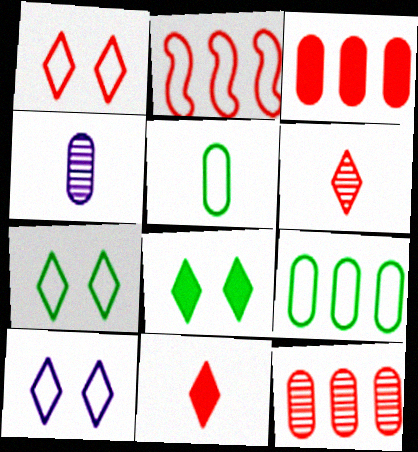[[1, 7, 10], 
[2, 4, 8], 
[2, 5, 10]]